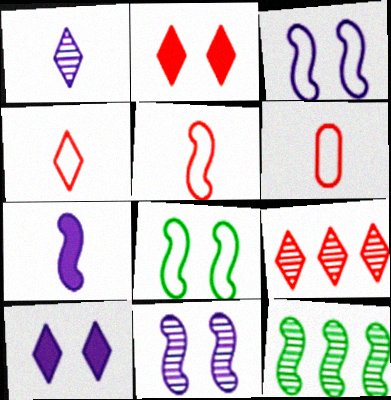[[2, 4, 9], 
[4, 5, 6], 
[6, 10, 12]]